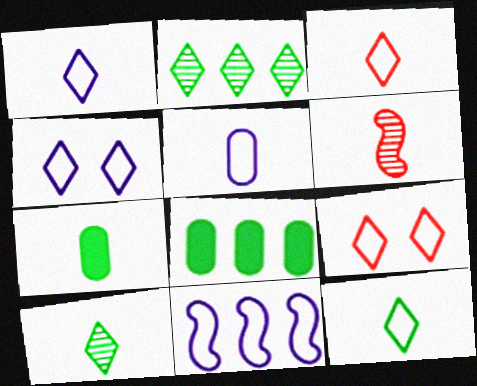[[1, 3, 12], 
[1, 6, 7], 
[4, 5, 11], 
[4, 6, 8]]